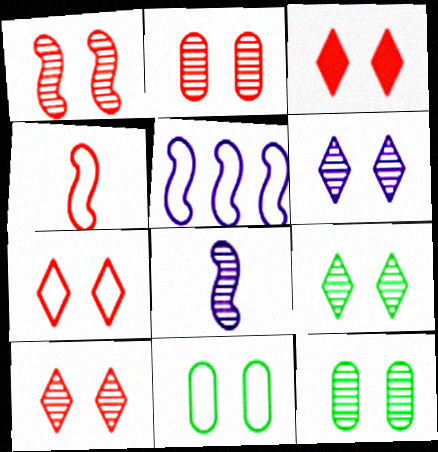[[1, 2, 10], 
[1, 6, 12], 
[3, 7, 10], 
[6, 9, 10]]